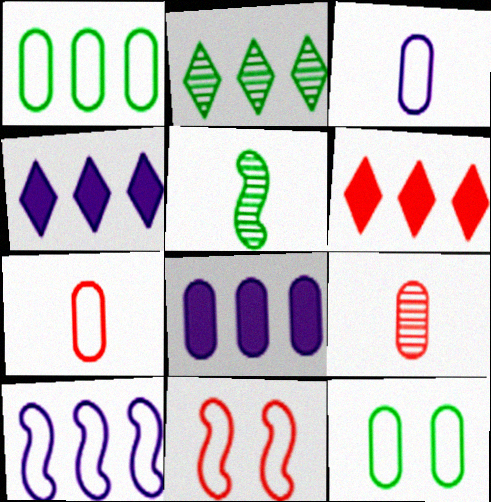[[6, 9, 11], 
[8, 9, 12]]